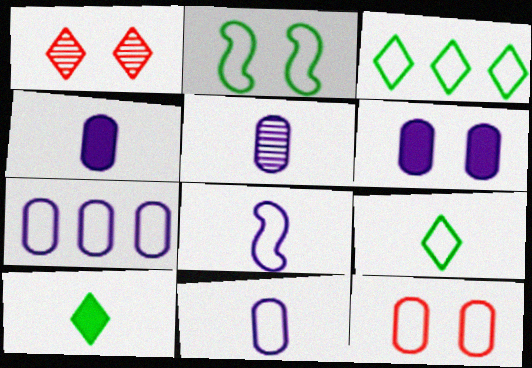[[1, 2, 6], 
[3, 8, 12], 
[4, 5, 11], 
[5, 6, 7]]